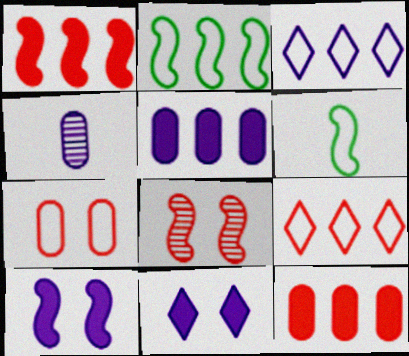[[3, 4, 10], 
[3, 6, 7]]